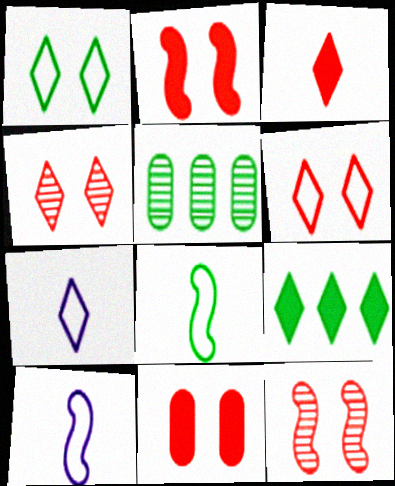[[2, 5, 7], 
[4, 7, 9], 
[6, 11, 12]]